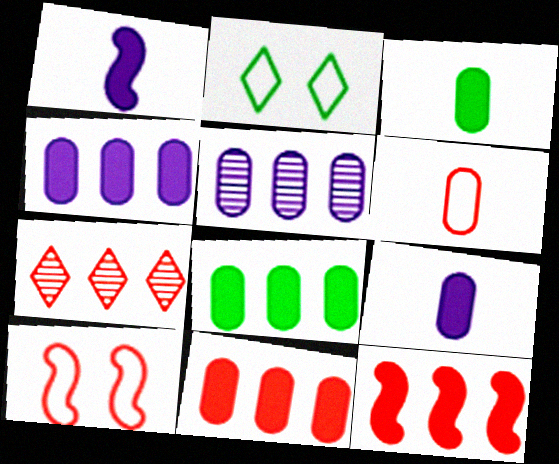[[4, 8, 11]]